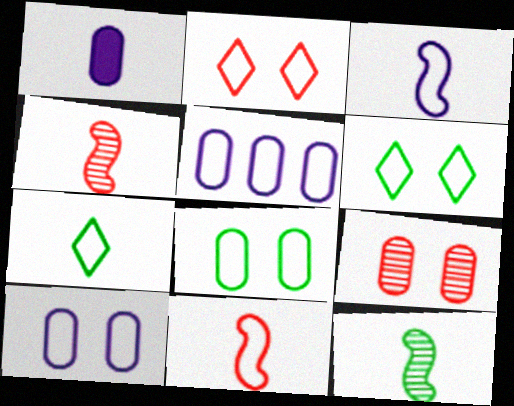[[1, 4, 7], 
[5, 6, 11]]